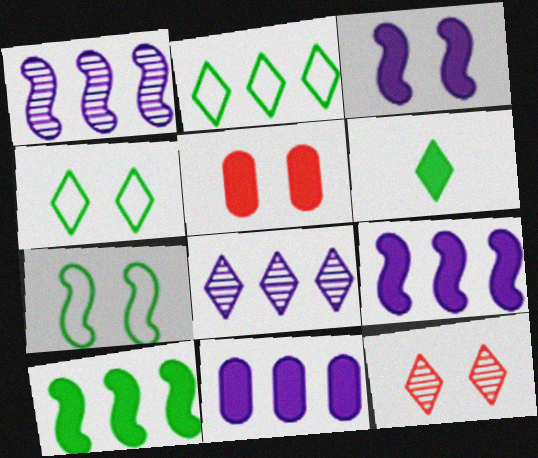[[5, 6, 9]]